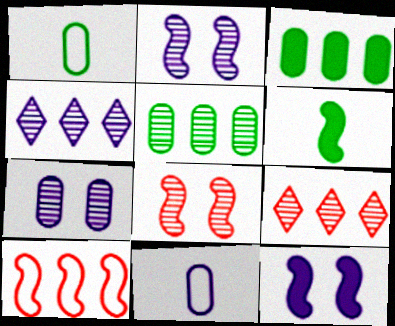[[1, 9, 12], 
[2, 6, 10], 
[3, 4, 10], 
[4, 11, 12]]